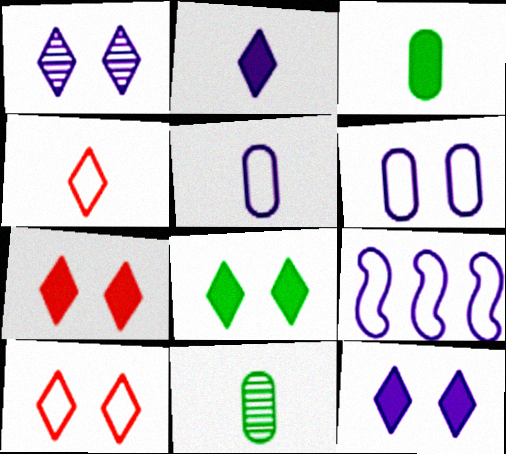[[1, 8, 10], 
[7, 8, 12], 
[7, 9, 11]]